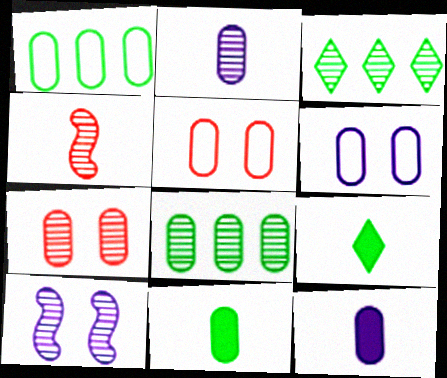[[1, 7, 12], 
[2, 7, 8], 
[5, 8, 12]]